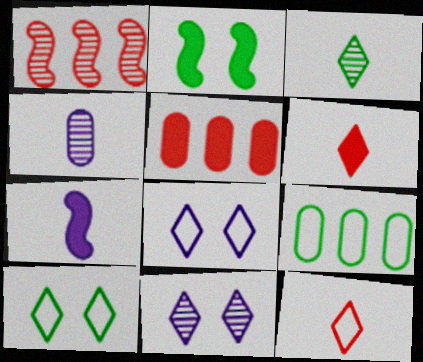[[2, 3, 9]]